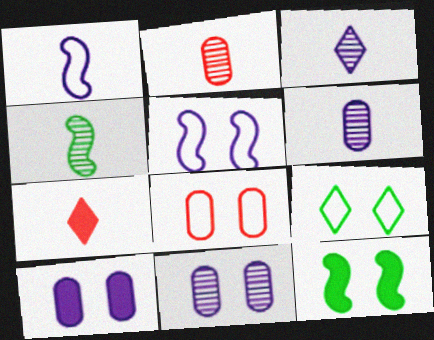[[2, 3, 4], 
[5, 8, 9]]